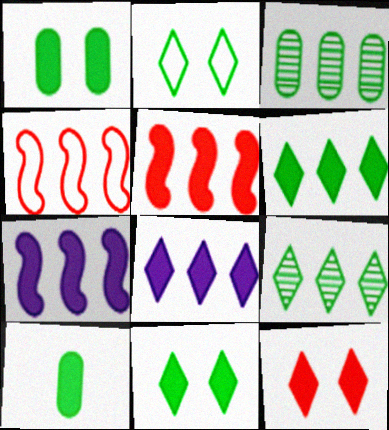[[3, 4, 8], 
[7, 10, 12]]